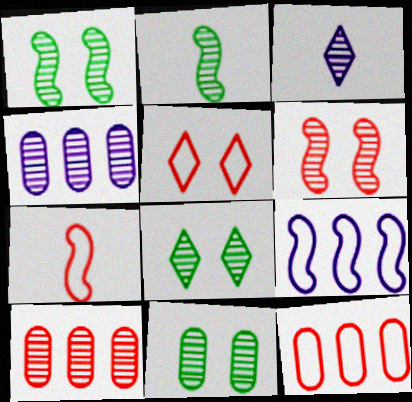[[1, 3, 10], 
[1, 8, 11], 
[5, 7, 12]]